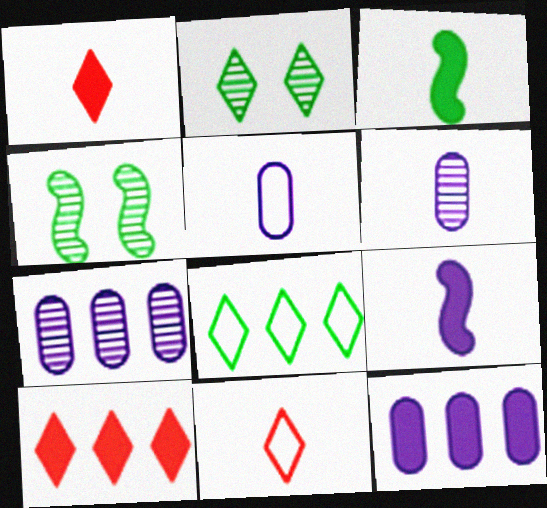[[3, 6, 11], 
[4, 5, 10], 
[4, 11, 12]]